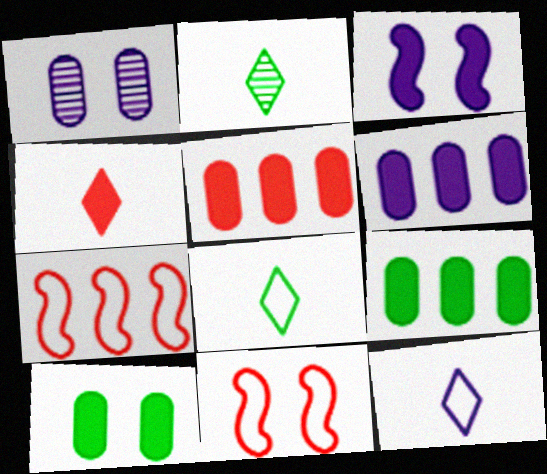[[2, 4, 12], 
[2, 6, 11], 
[3, 4, 9], 
[5, 6, 9]]